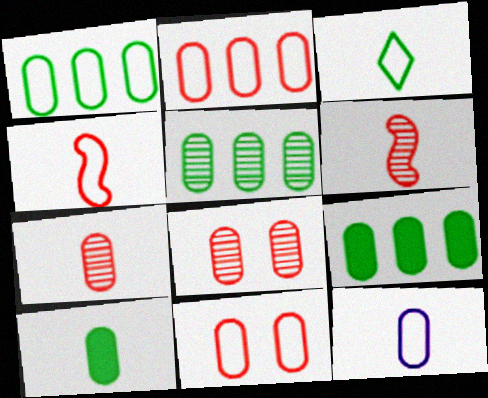[[1, 5, 9], 
[1, 11, 12], 
[3, 4, 12], 
[7, 10, 12], 
[8, 9, 12]]